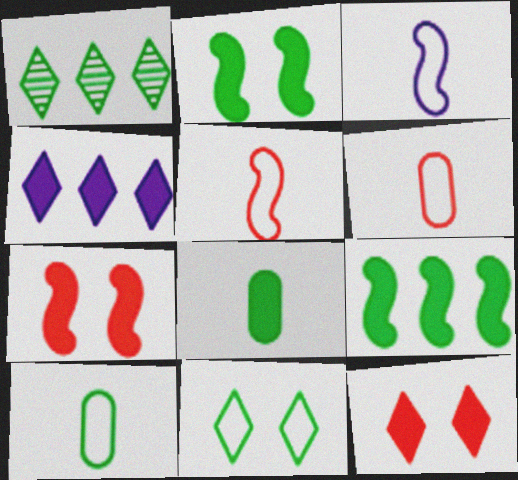[[1, 2, 10], 
[4, 7, 8]]